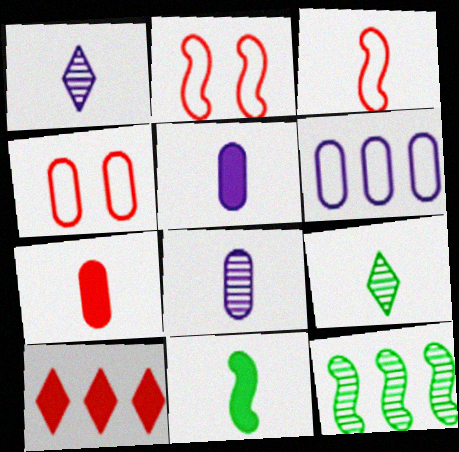[[3, 5, 9], 
[6, 10, 12]]